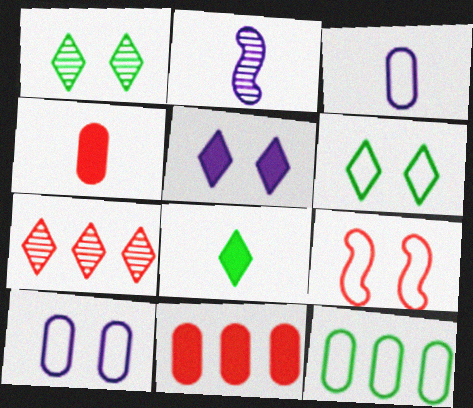[[2, 6, 11], 
[4, 7, 9], 
[6, 9, 10]]